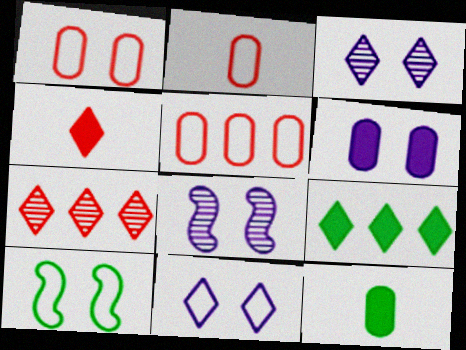[[1, 2, 5], 
[1, 10, 11], 
[2, 8, 9], 
[6, 8, 11]]